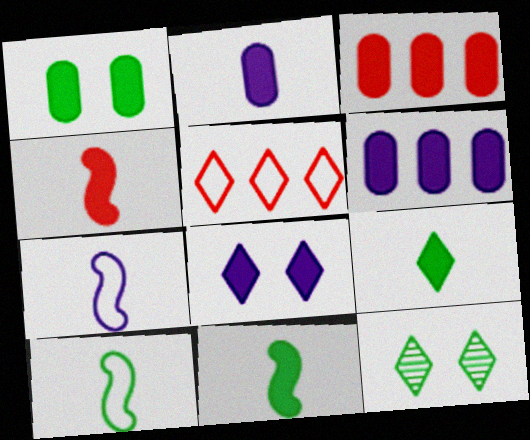[[1, 2, 3], 
[2, 4, 9], 
[3, 7, 12], 
[3, 8, 11]]